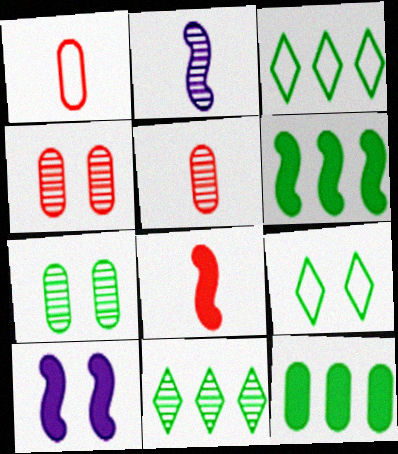[[1, 10, 11], 
[2, 4, 11], 
[3, 5, 10], 
[4, 9, 10], 
[6, 8, 10]]